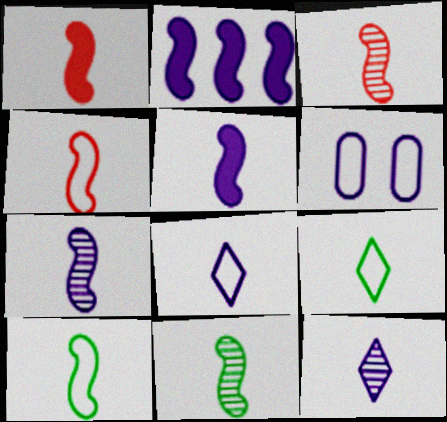[[1, 3, 4], 
[1, 7, 10], 
[2, 6, 12], 
[3, 5, 10], 
[3, 7, 11], 
[4, 5, 11]]